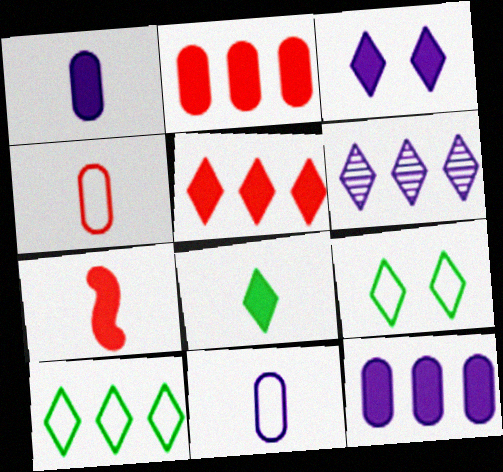[[1, 7, 8], 
[3, 5, 8], 
[5, 6, 10]]